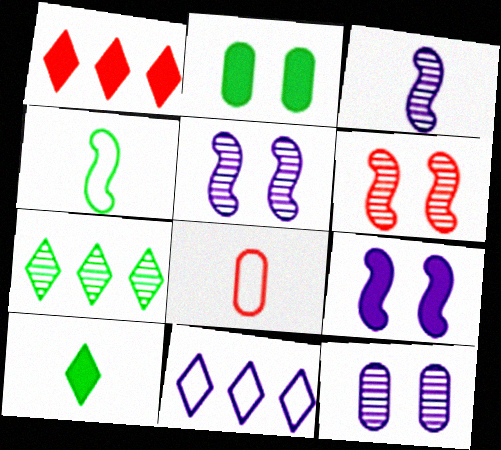[[1, 4, 12], 
[1, 6, 8], 
[1, 7, 11], 
[2, 4, 7], 
[3, 8, 10], 
[7, 8, 9]]